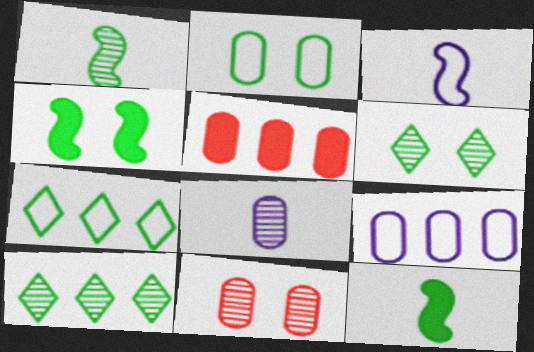[[2, 4, 6], 
[2, 5, 8], 
[2, 10, 12], 
[3, 5, 6]]